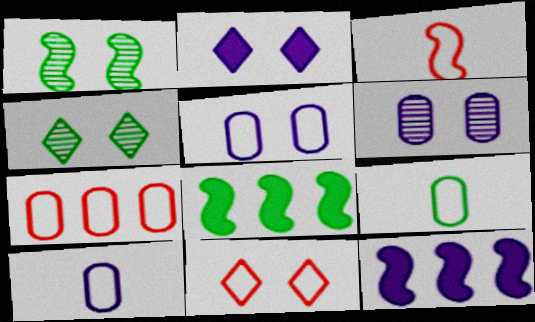[[1, 3, 12], 
[2, 4, 11], 
[3, 7, 11], 
[4, 8, 9], 
[5, 7, 9]]